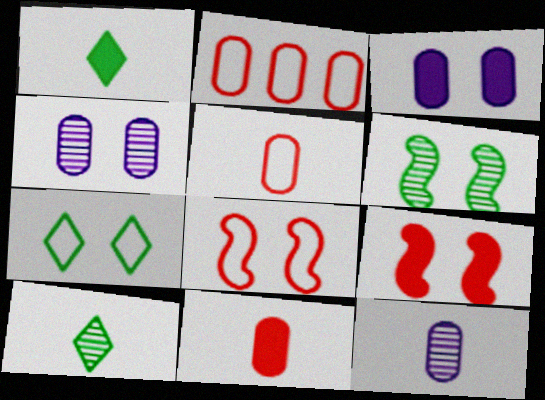[[4, 7, 9]]